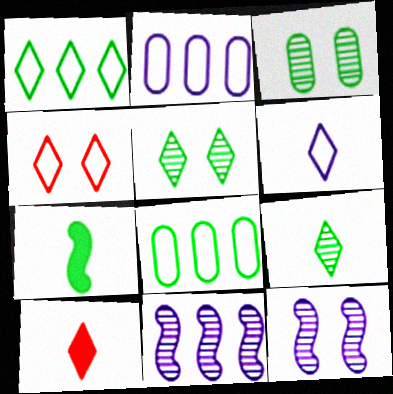[[1, 3, 7], 
[1, 4, 6], 
[5, 7, 8], 
[6, 9, 10], 
[8, 10, 12]]